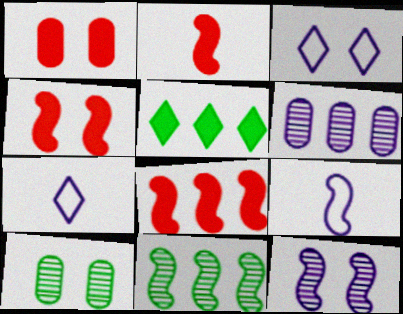[[1, 7, 11], 
[2, 4, 8], 
[3, 4, 10], 
[4, 9, 11], 
[7, 8, 10]]